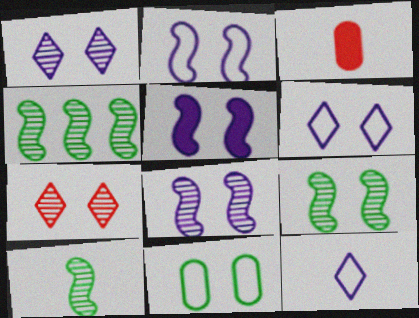[[2, 5, 8], 
[3, 4, 6], 
[3, 10, 12], 
[4, 9, 10], 
[5, 7, 11]]